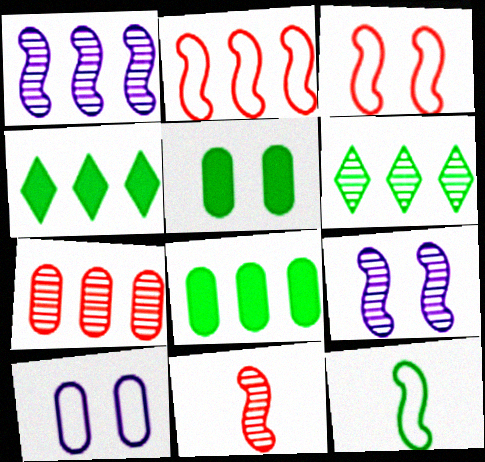[[1, 6, 7], 
[4, 10, 11], 
[5, 6, 12]]